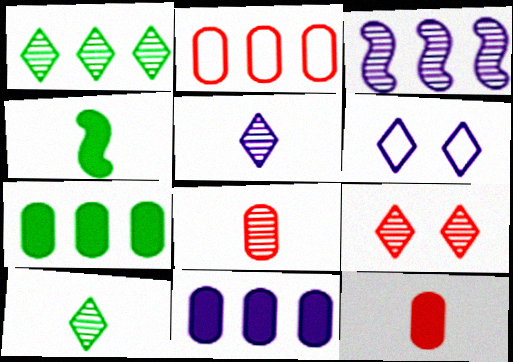[[1, 5, 9]]